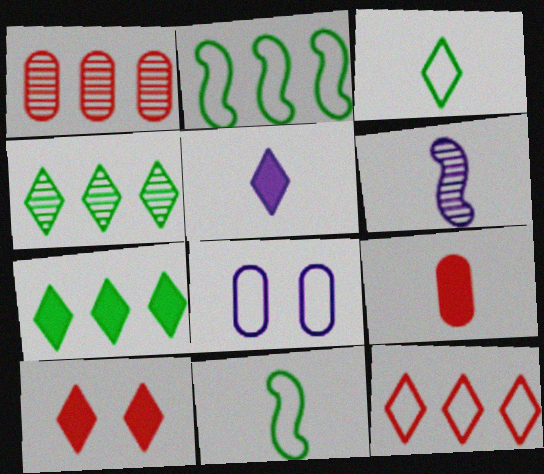[[3, 6, 9], 
[5, 7, 10], 
[8, 11, 12]]